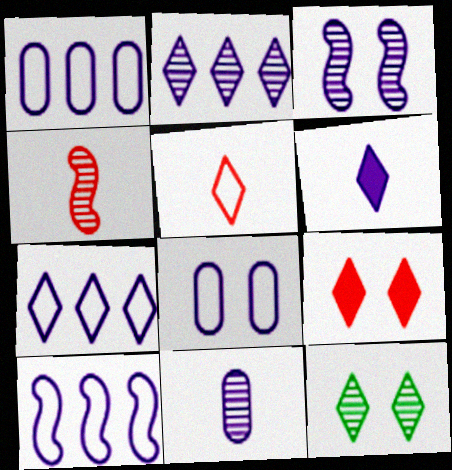[[1, 3, 6], 
[1, 7, 10], 
[2, 3, 11]]